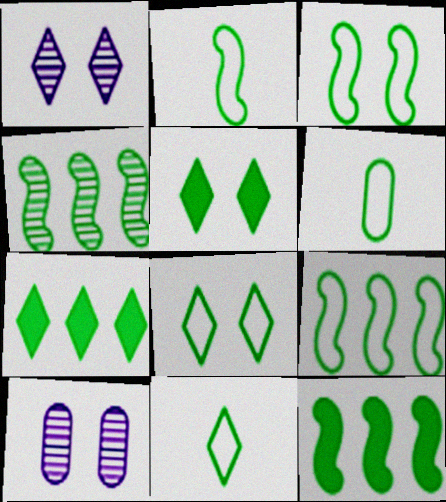[[2, 3, 9], 
[2, 6, 11], 
[4, 5, 6], 
[4, 9, 12], 
[6, 8, 9]]